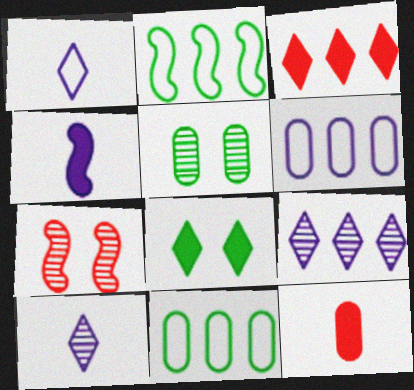[[2, 4, 7], 
[5, 6, 12]]